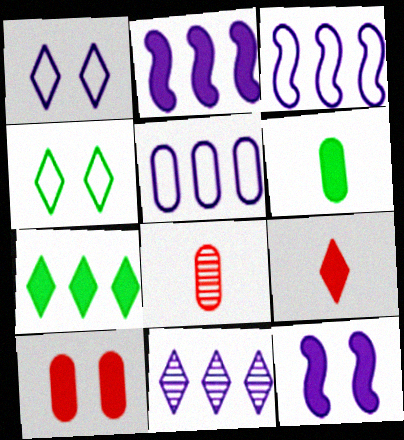[[2, 4, 8], 
[2, 5, 11], 
[4, 9, 11]]